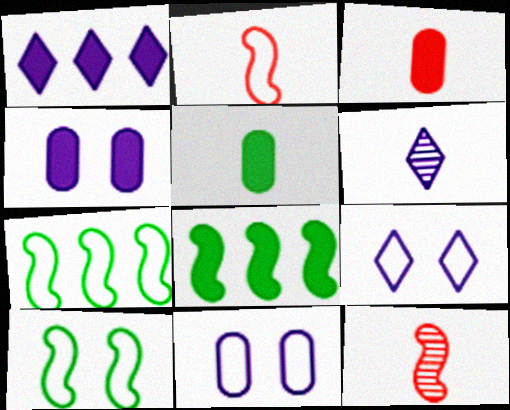[[1, 6, 9], 
[2, 5, 6]]